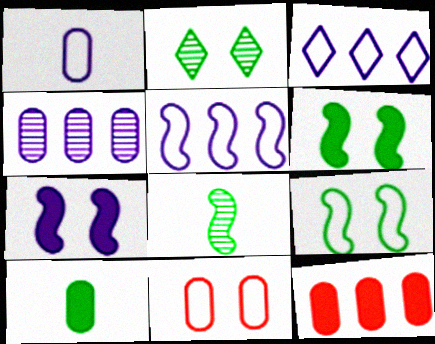[[2, 7, 11], 
[4, 10, 11]]